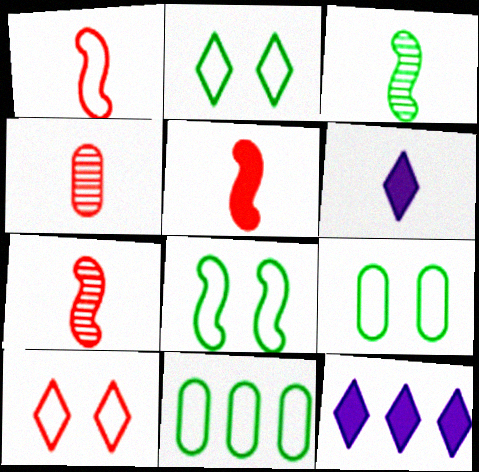[[1, 5, 7], 
[2, 8, 9], 
[4, 8, 12], 
[7, 9, 12]]